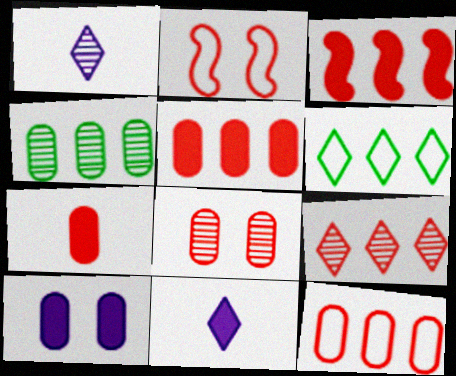[[2, 4, 11], 
[2, 7, 9], 
[3, 9, 12], 
[7, 8, 12]]